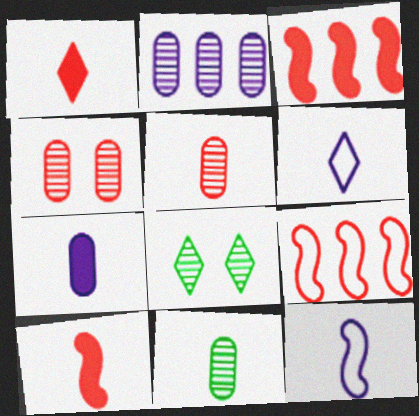[[1, 4, 9], 
[1, 11, 12], 
[2, 4, 11], 
[6, 10, 11], 
[7, 8, 9]]